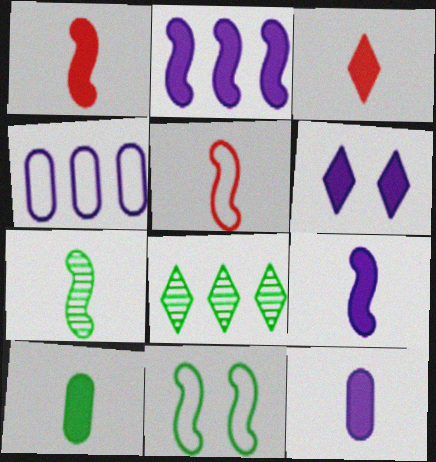[[2, 6, 12], 
[3, 9, 10], 
[5, 7, 9], 
[8, 10, 11]]